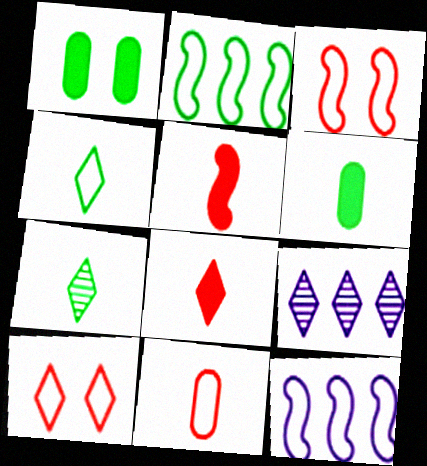[[1, 2, 7], 
[3, 6, 9]]